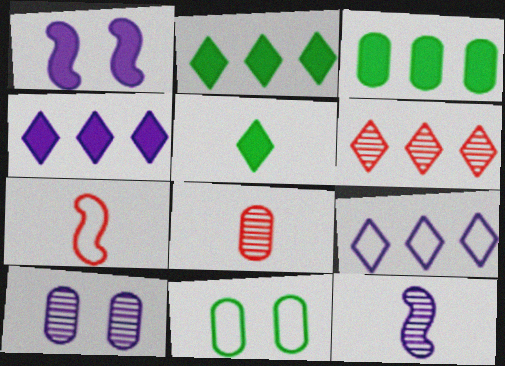[[2, 6, 9], 
[2, 7, 10], 
[7, 9, 11]]